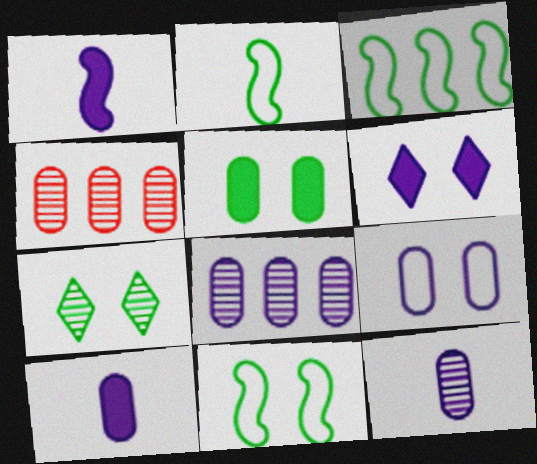[[2, 3, 11], 
[2, 4, 6], 
[5, 7, 11], 
[8, 9, 10]]